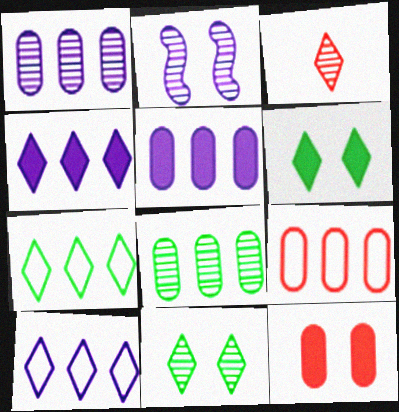[[2, 3, 8], 
[3, 6, 10], 
[5, 8, 9]]